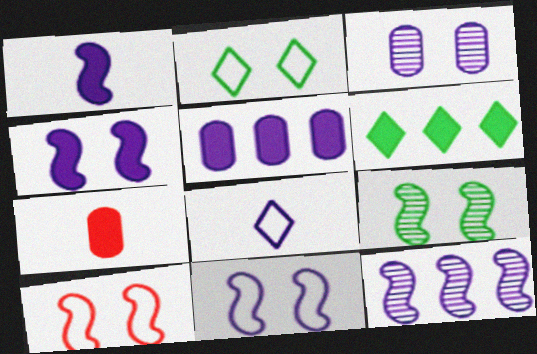[[1, 11, 12], 
[2, 7, 12], 
[4, 6, 7], 
[4, 9, 10]]